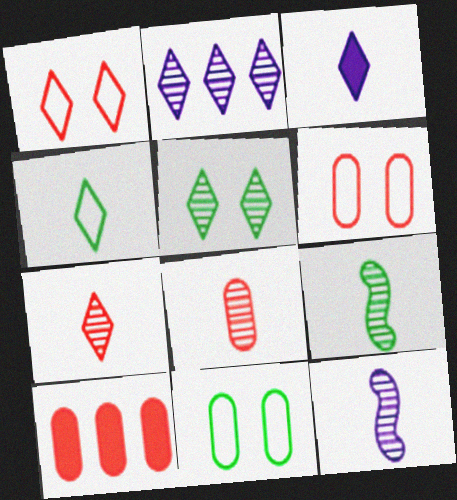[[2, 5, 7], 
[3, 4, 7], 
[6, 8, 10]]